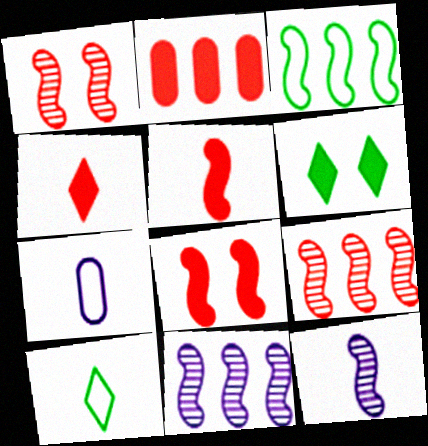[[2, 4, 8], 
[3, 8, 12], 
[6, 7, 9]]